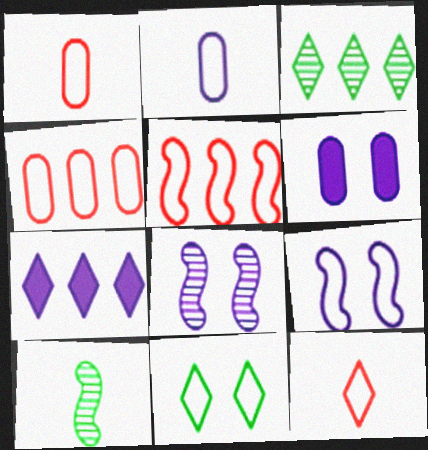[[2, 5, 11], 
[2, 7, 8]]